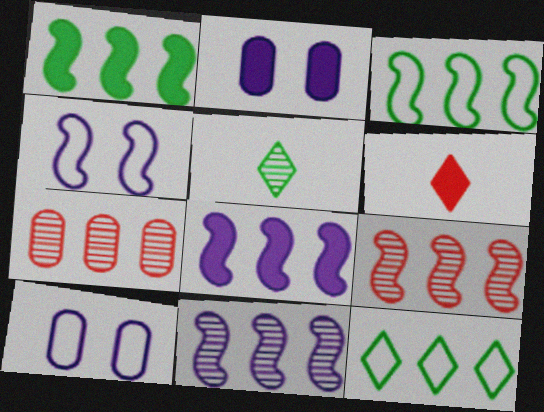[[1, 2, 6], 
[3, 8, 9], 
[7, 8, 12]]